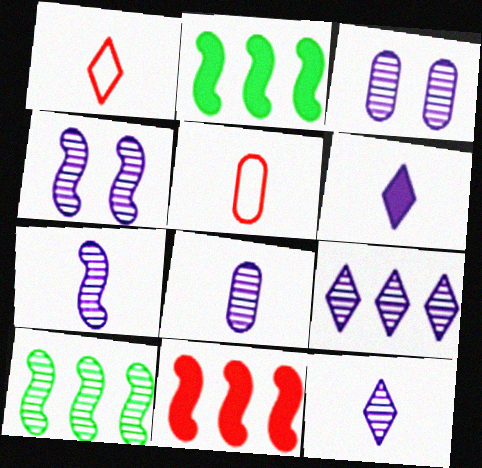[[1, 2, 3], 
[3, 7, 9], 
[4, 8, 9], 
[7, 8, 12]]